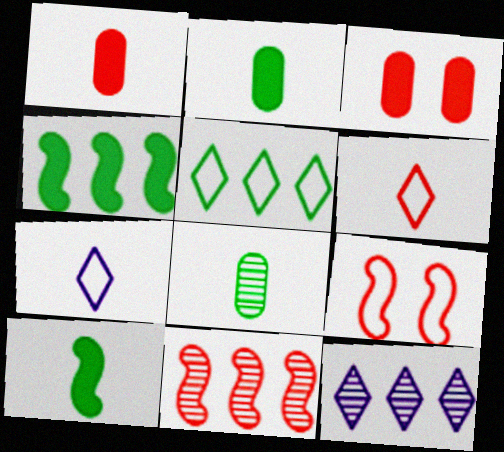[[2, 9, 12], 
[3, 6, 11]]